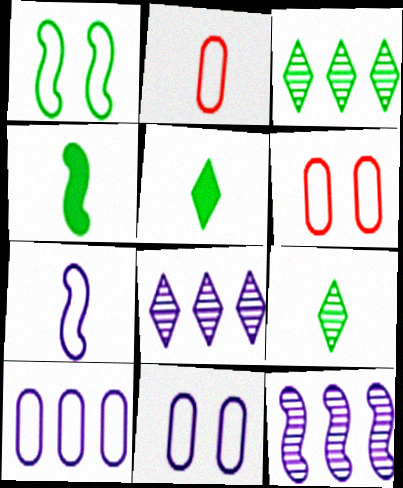[[4, 6, 8], 
[5, 6, 12]]